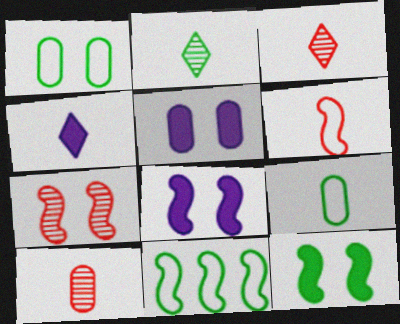[[3, 5, 11]]